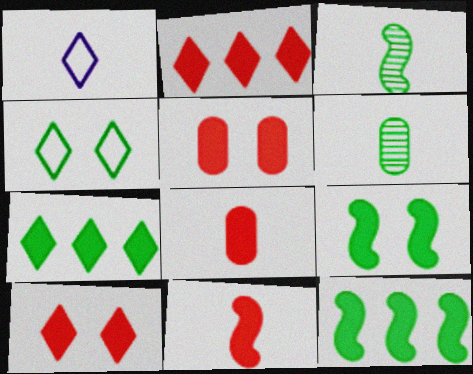[[1, 3, 8], 
[1, 6, 11], 
[2, 5, 11], 
[4, 6, 12]]